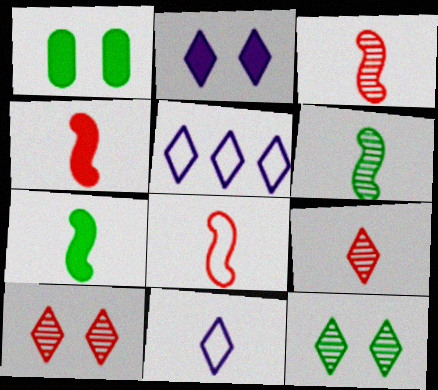[[1, 3, 5], 
[3, 4, 8]]